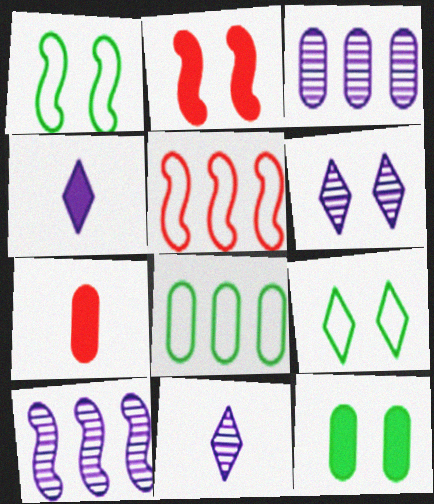[[2, 8, 11], 
[5, 11, 12], 
[7, 9, 10]]